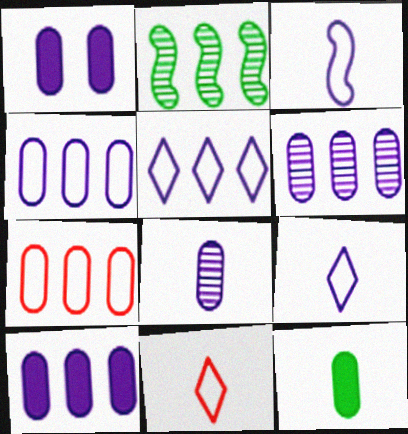[[1, 2, 11], 
[1, 4, 8], 
[4, 6, 10]]